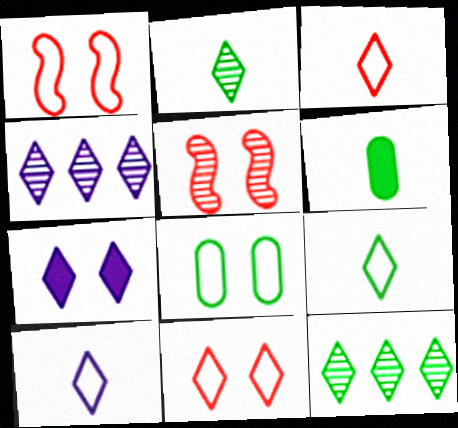[[1, 4, 6], 
[3, 7, 12], 
[3, 9, 10], 
[4, 7, 10], 
[5, 7, 8]]